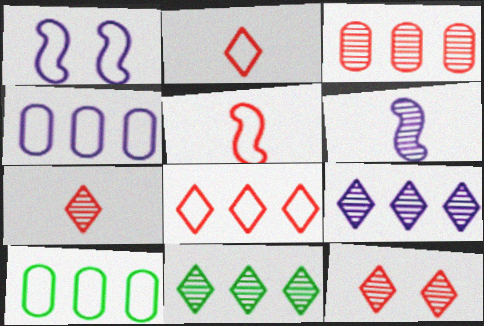[[1, 2, 10]]